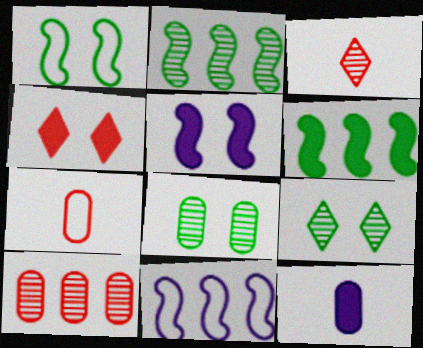[[4, 6, 12]]